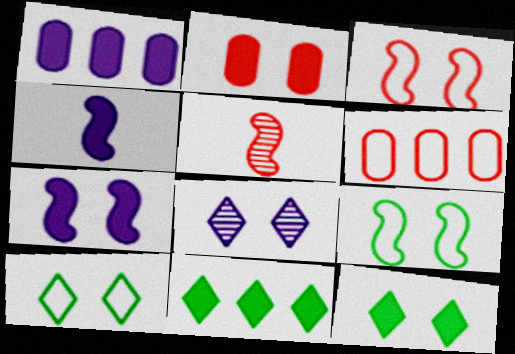[[1, 5, 10], 
[2, 4, 11], 
[2, 7, 12], 
[2, 8, 9]]